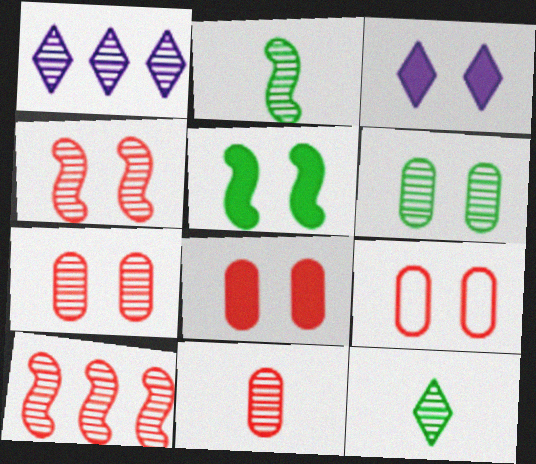[[1, 2, 7], 
[3, 5, 8], 
[7, 8, 9]]